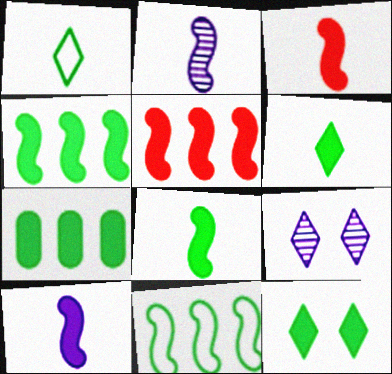[[3, 8, 10], 
[7, 8, 12]]